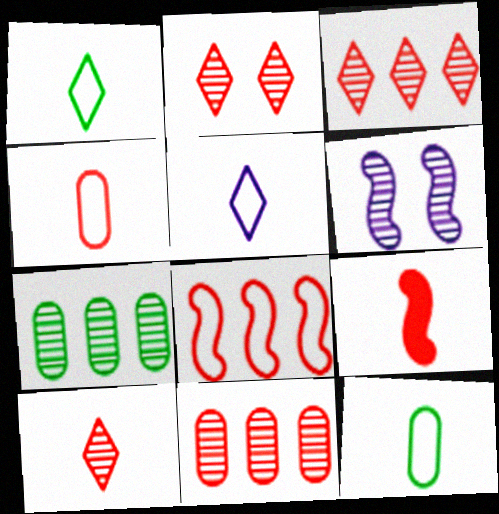[[2, 3, 10], 
[4, 9, 10], 
[6, 7, 10]]